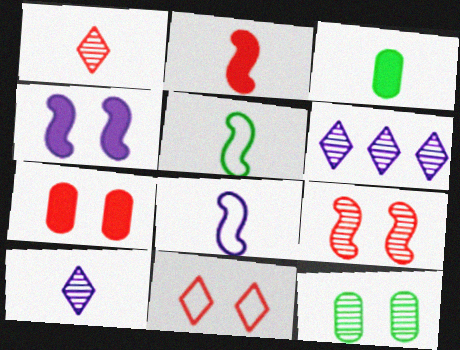[[1, 3, 8], 
[4, 11, 12], 
[5, 6, 7], 
[7, 9, 11]]